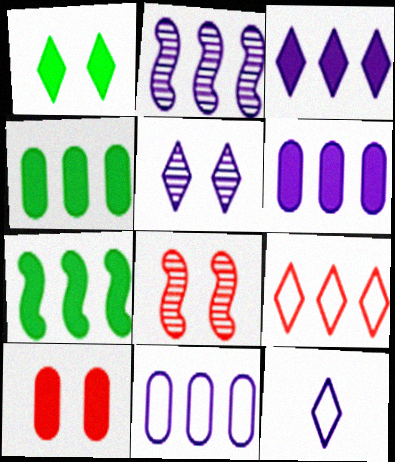[[2, 3, 11], 
[2, 4, 9], 
[3, 5, 12], 
[4, 8, 12]]